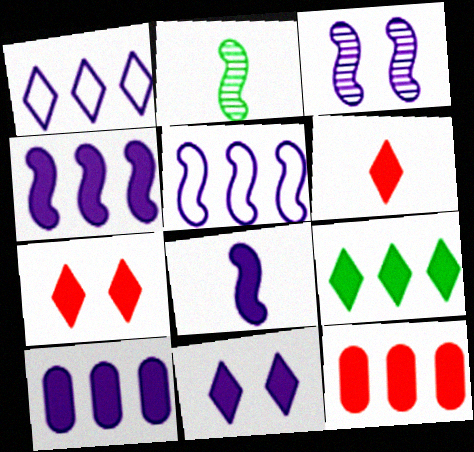[[3, 5, 8], 
[4, 9, 12], 
[6, 9, 11], 
[8, 10, 11]]